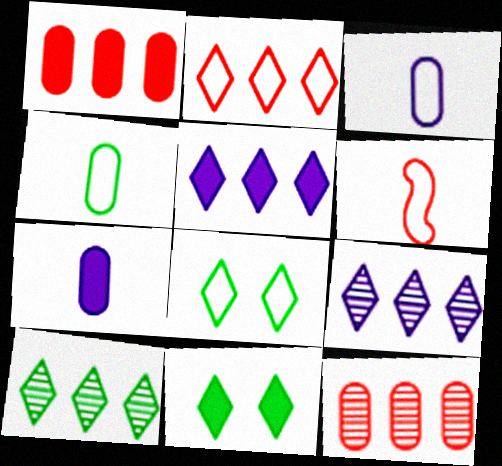[[2, 5, 10]]